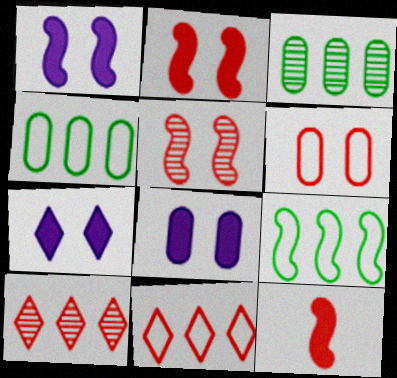[[1, 7, 8], 
[6, 10, 12]]